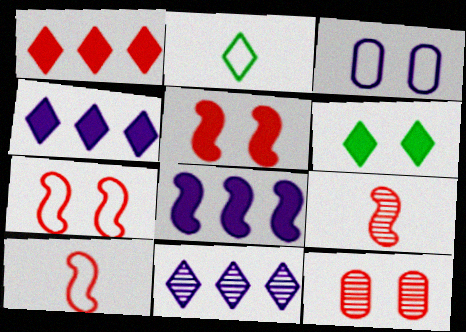[[1, 10, 12], 
[2, 8, 12]]